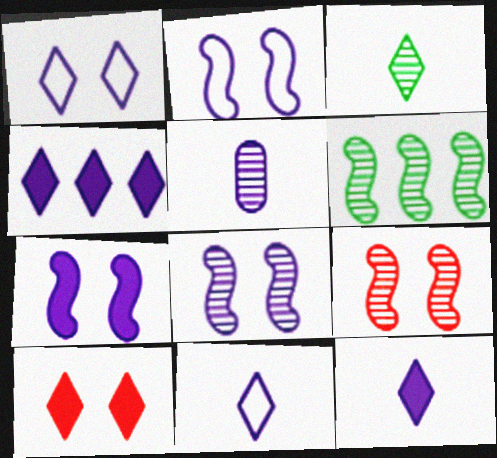[[2, 4, 5], 
[2, 7, 8]]